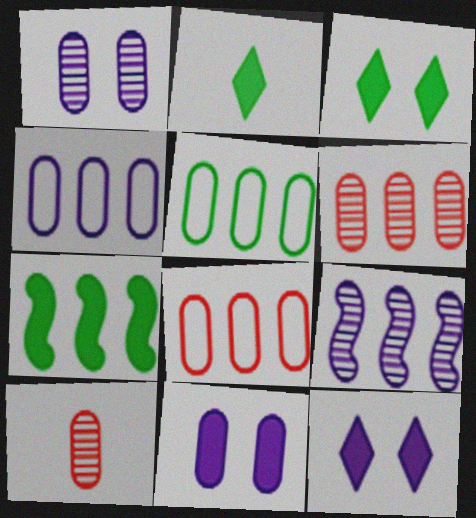[[4, 5, 8], 
[5, 10, 11]]